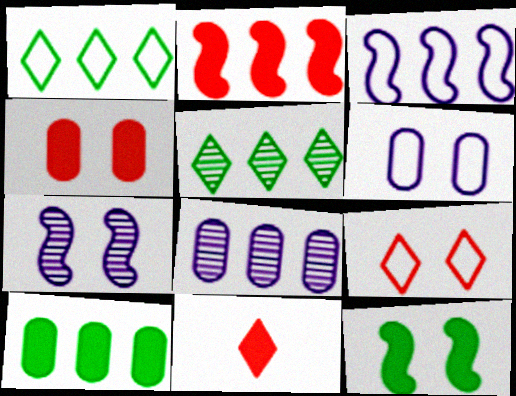[[1, 2, 8], 
[2, 4, 11]]